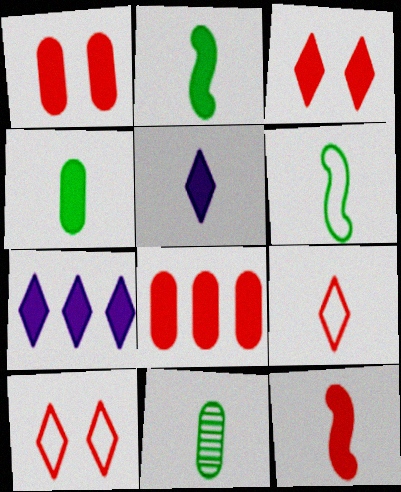[[1, 2, 7], 
[3, 8, 12], 
[4, 5, 12]]